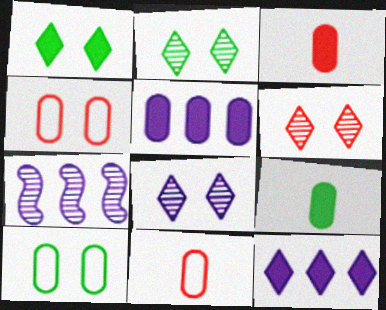[[1, 7, 11], 
[2, 6, 8]]